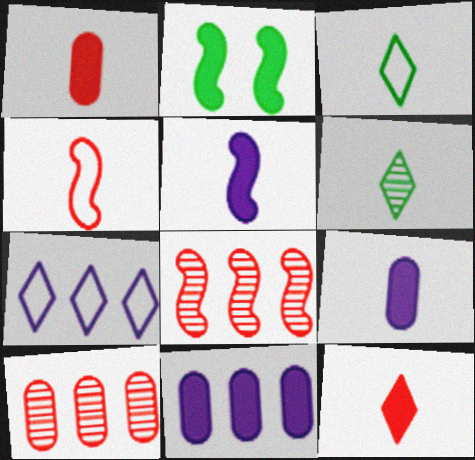[[2, 11, 12], 
[4, 6, 9]]